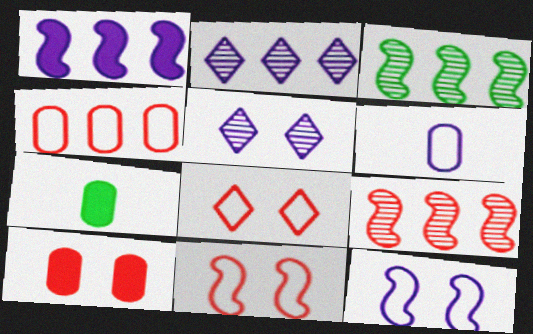[[1, 5, 6], 
[2, 7, 11]]